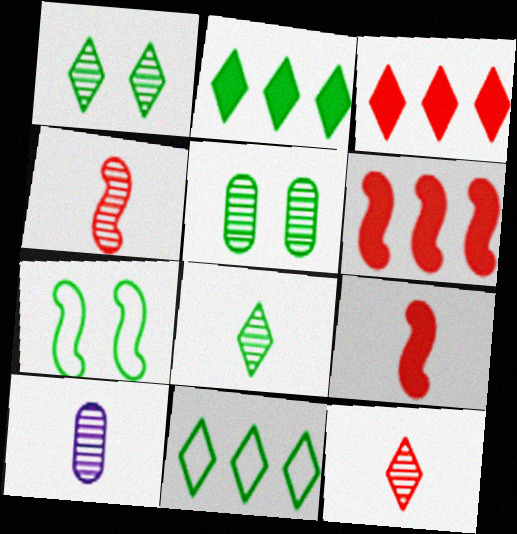[[3, 7, 10], 
[4, 8, 10]]